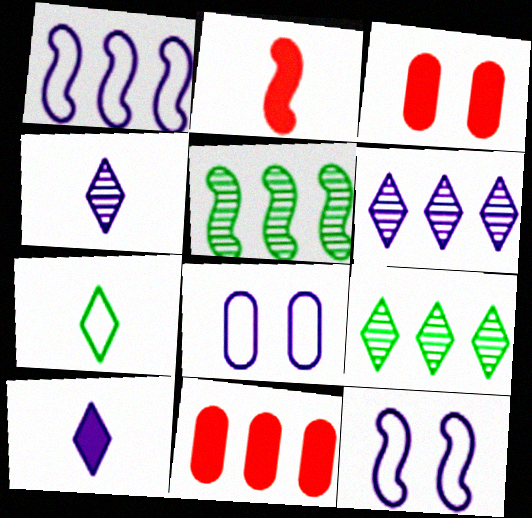[[1, 9, 11], 
[2, 5, 12], 
[2, 8, 9]]